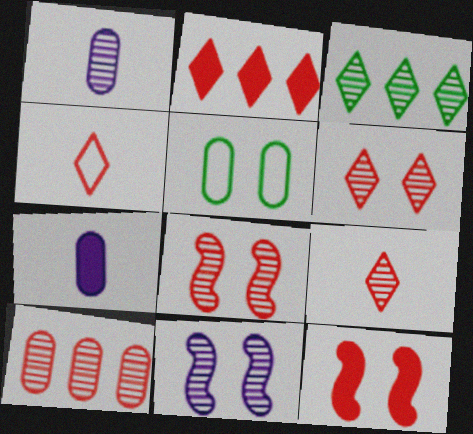[[1, 3, 8], 
[2, 4, 6], 
[4, 10, 12], 
[5, 7, 10], 
[8, 9, 10]]